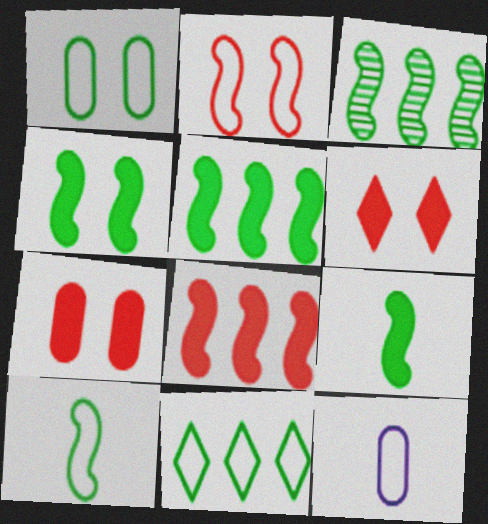[[1, 10, 11], 
[2, 11, 12], 
[3, 4, 10], 
[3, 6, 12], 
[4, 5, 9]]